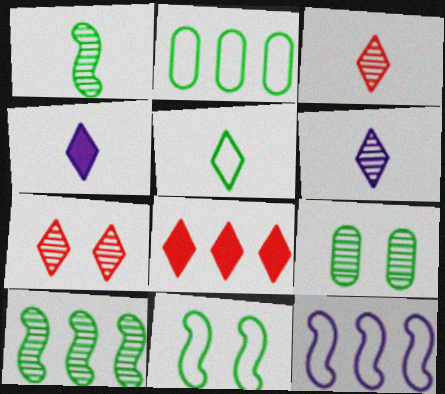[[2, 5, 11], 
[3, 4, 5]]